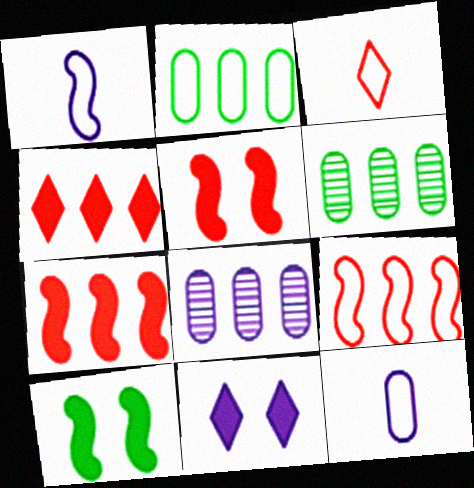[[1, 8, 11], 
[3, 8, 10]]